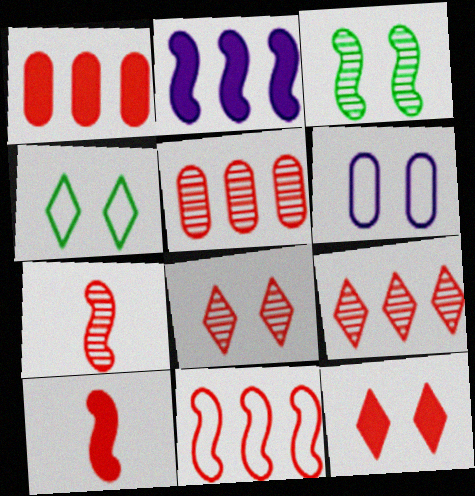[[1, 9, 11], 
[1, 10, 12], 
[3, 6, 12], 
[5, 7, 8]]